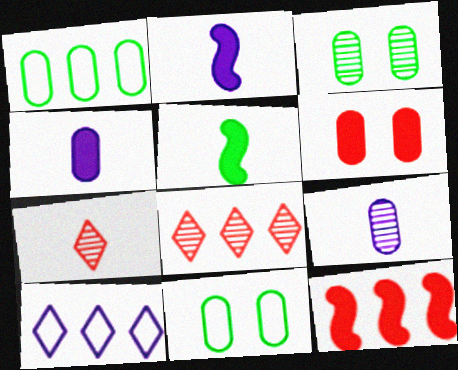[[1, 6, 9], 
[2, 8, 11]]